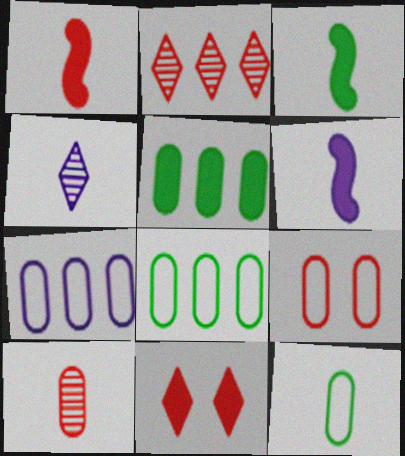[[1, 2, 9], 
[1, 3, 6], 
[1, 4, 12], 
[5, 6, 11], 
[7, 9, 12]]